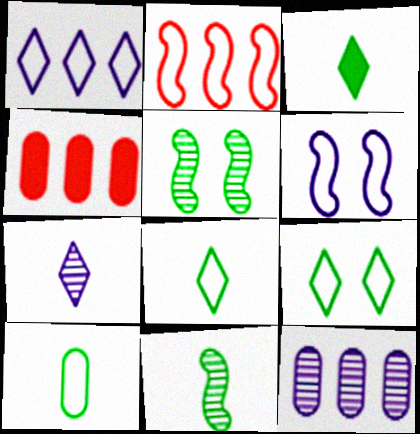[[3, 10, 11]]